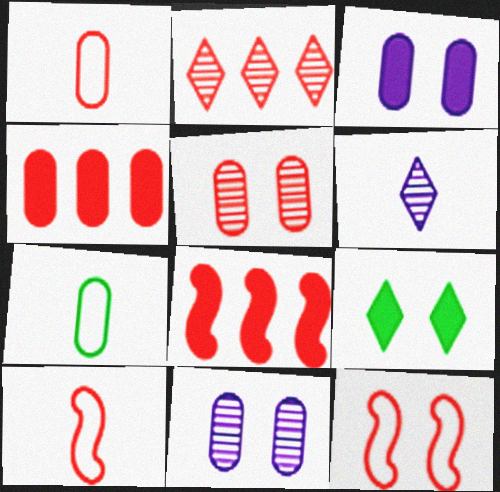[[1, 4, 5], 
[4, 7, 11], 
[9, 11, 12]]